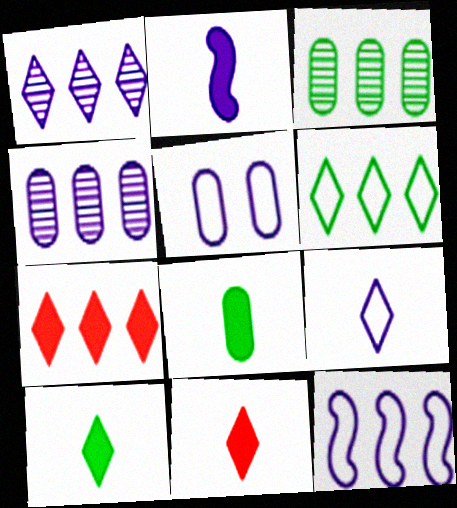[[1, 2, 5], 
[1, 6, 7], 
[2, 8, 11], 
[3, 7, 12], 
[5, 9, 12]]